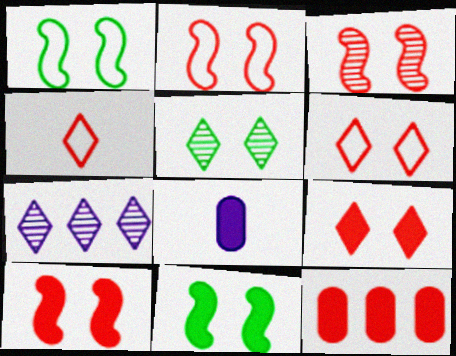[[2, 3, 10], 
[3, 4, 12]]